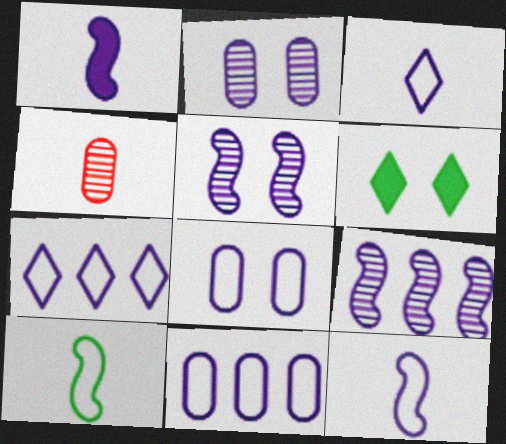[[1, 2, 7], 
[7, 8, 12]]